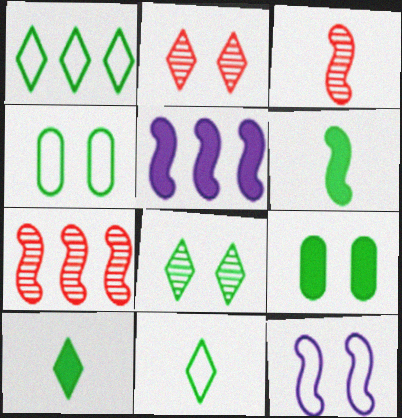[[1, 8, 10], 
[2, 9, 12], 
[6, 7, 12]]